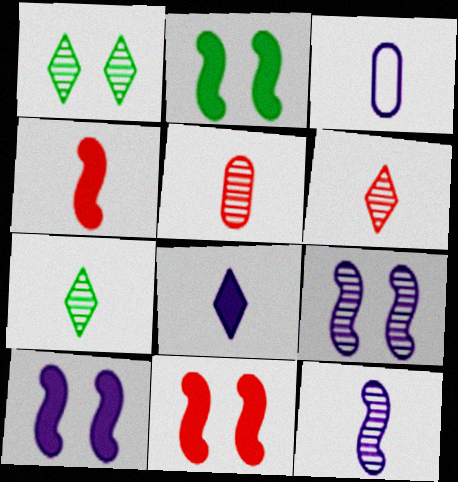[[2, 10, 11], 
[3, 4, 7], 
[3, 8, 12], 
[5, 7, 12]]